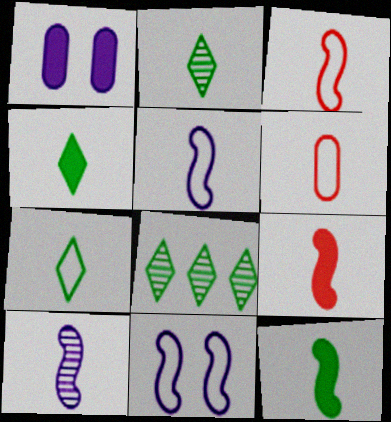[[1, 3, 8], 
[2, 4, 7], 
[3, 10, 12], 
[4, 6, 10], 
[5, 6, 7]]